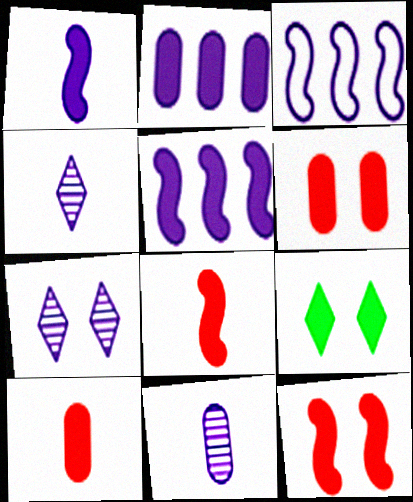[[2, 8, 9], 
[5, 9, 10]]